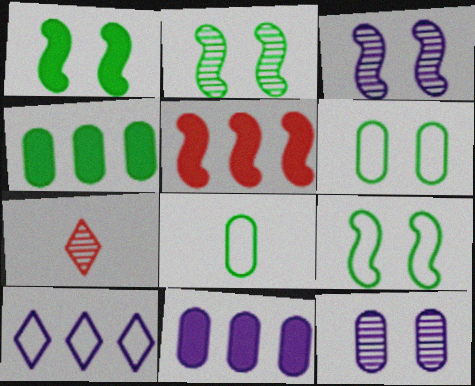[[1, 2, 9], 
[7, 9, 11]]